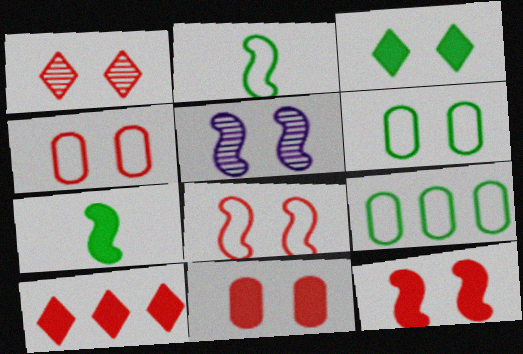[[1, 4, 12], 
[1, 8, 11], 
[3, 4, 5]]